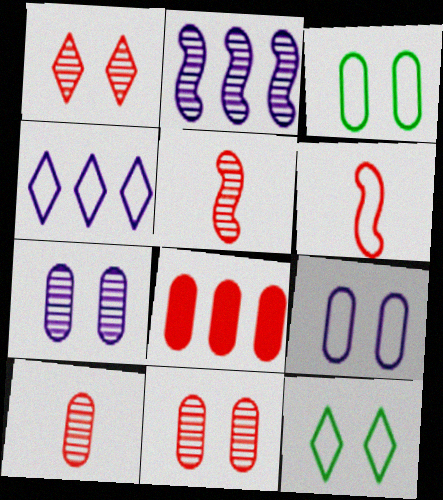[[1, 6, 8], 
[3, 4, 6]]